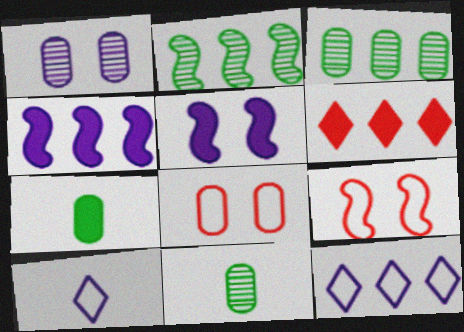[[1, 4, 10], 
[5, 6, 7]]